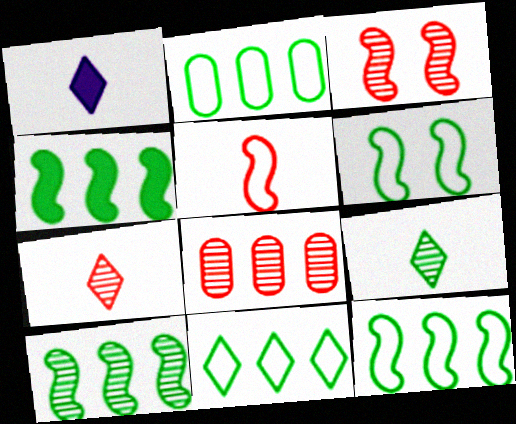[[1, 2, 3], 
[1, 6, 8], 
[2, 11, 12], 
[3, 7, 8], 
[4, 10, 12]]